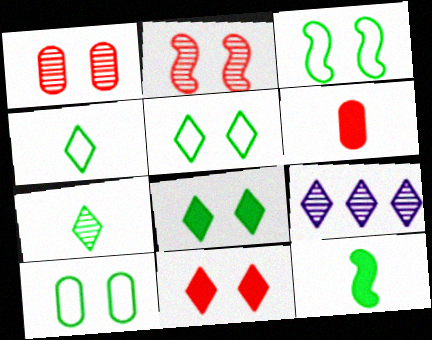[[3, 5, 10], 
[3, 6, 9], 
[4, 9, 11]]